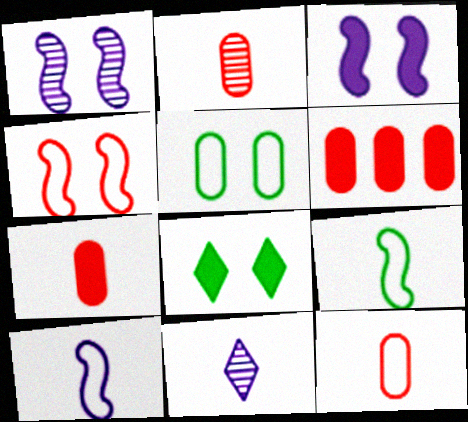[[2, 7, 12], 
[7, 9, 11]]